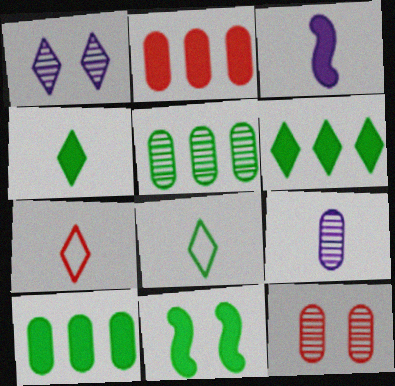[[1, 6, 7], 
[4, 10, 11], 
[5, 8, 11], 
[5, 9, 12]]